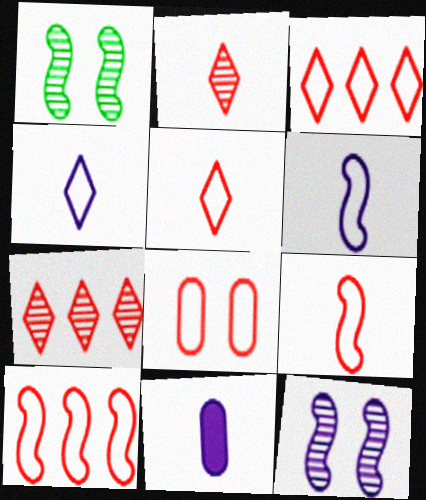[[1, 3, 11], 
[3, 8, 9], 
[5, 8, 10]]